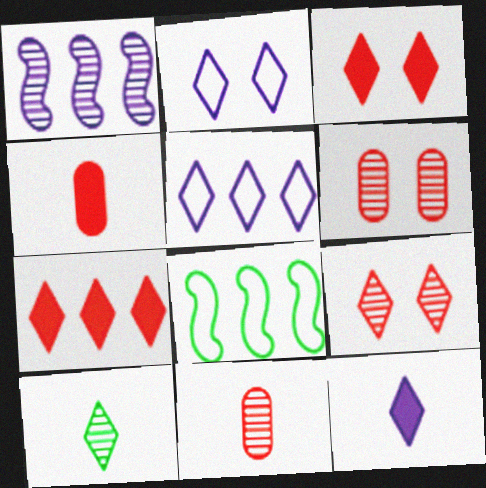[[1, 6, 10], 
[2, 7, 10], 
[3, 5, 10], 
[6, 8, 12]]